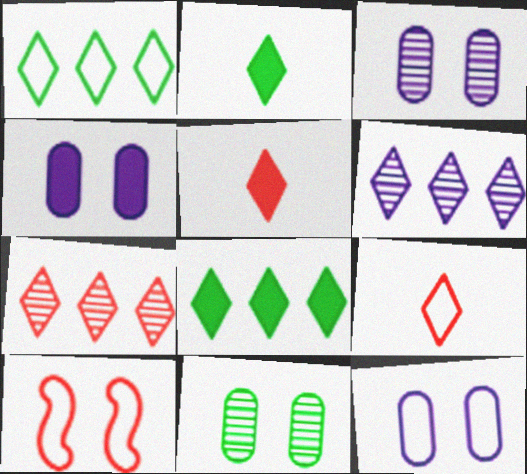[[3, 4, 12]]